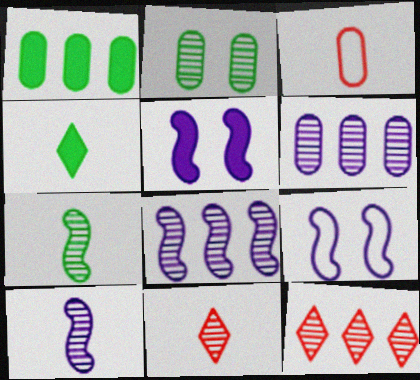[[1, 9, 11], 
[2, 8, 11], 
[2, 10, 12], 
[3, 4, 10]]